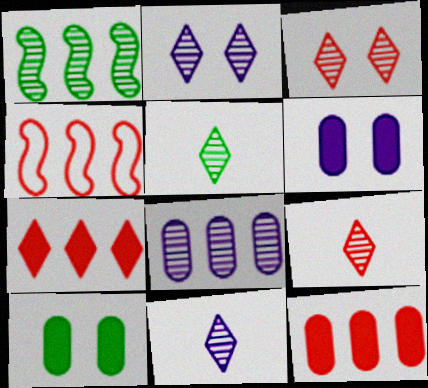[[4, 5, 6], 
[4, 10, 11], 
[5, 9, 11]]